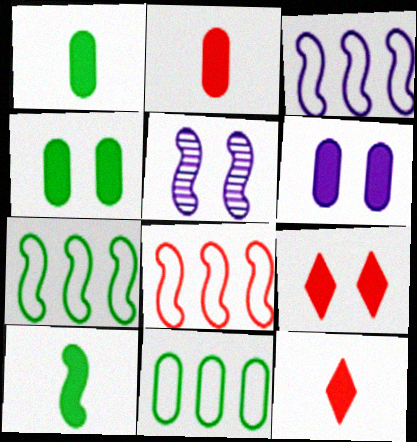[[3, 7, 8], 
[5, 8, 10], 
[5, 11, 12]]